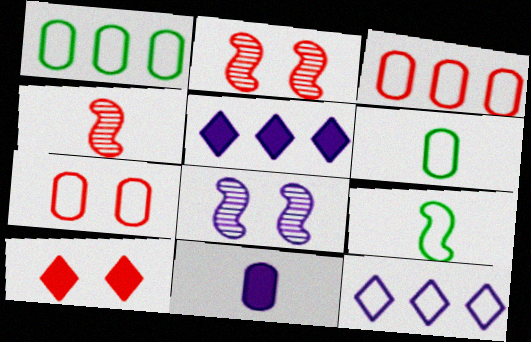[[2, 5, 6], 
[2, 7, 10], 
[3, 4, 10], 
[7, 9, 12], 
[8, 11, 12]]